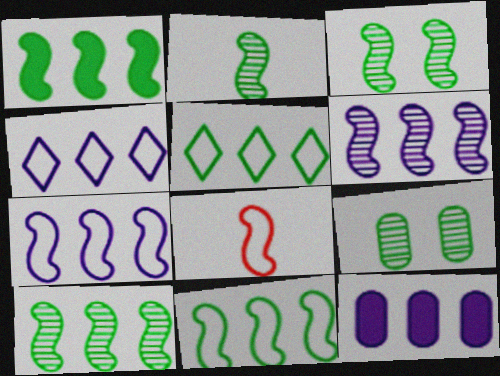[[1, 10, 11], 
[2, 3, 10], 
[4, 6, 12]]